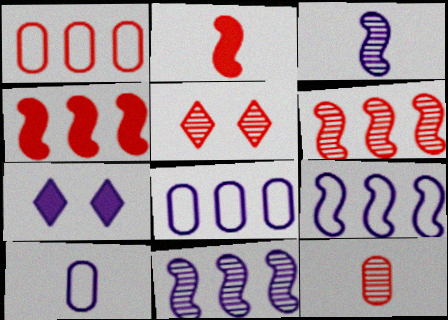[[1, 2, 5], 
[3, 7, 8], 
[5, 6, 12], 
[7, 10, 11]]